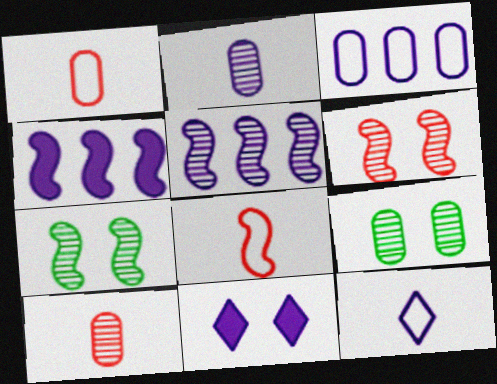[[4, 7, 8]]